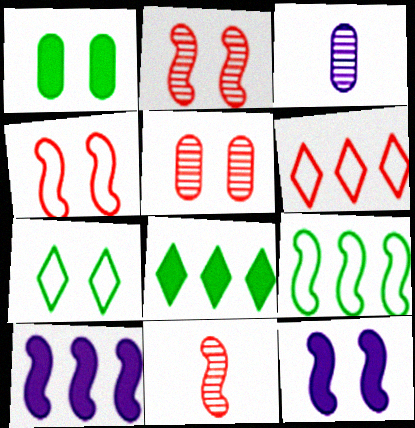[[3, 4, 8], 
[5, 7, 12], 
[9, 11, 12]]